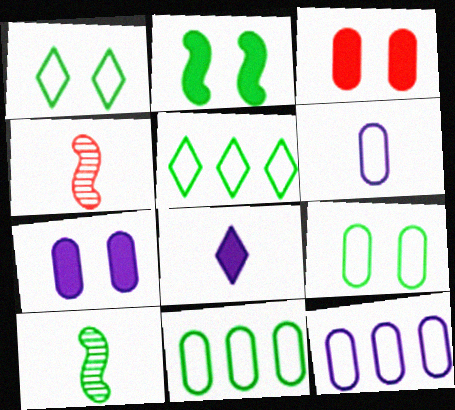[[4, 5, 7]]